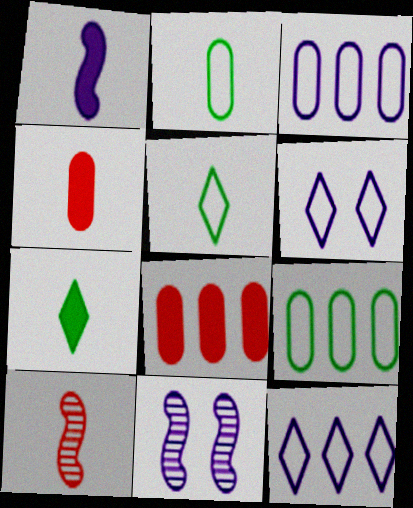[[1, 4, 7], 
[5, 8, 11]]